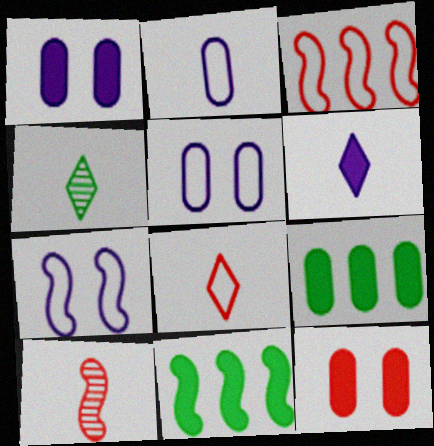[[1, 3, 4], 
[4, 6, 8], 
[6, 11, 12], 
[7, 10, 11]]